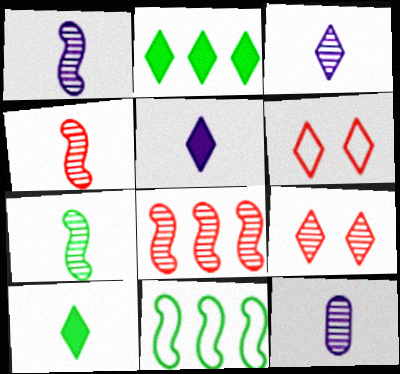[[1, 3, 12], 
[1, 4, 7], 
[2, 3, 6]]